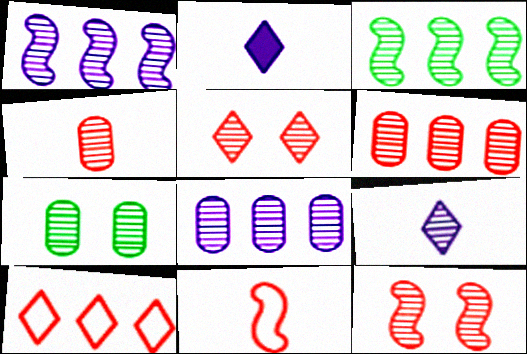[[4, 7, 8]]